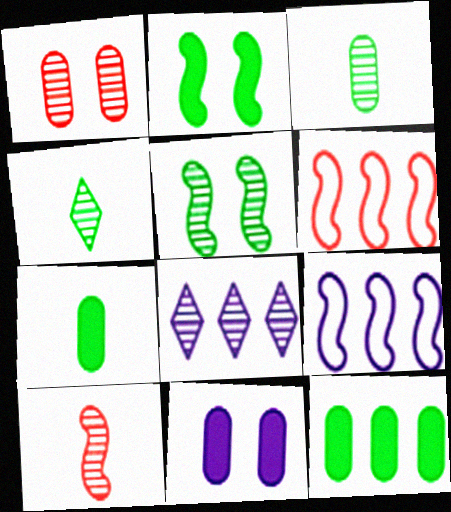[[2, 9, 10], 
[4, 6, 11], 
[6, 8, 12]]